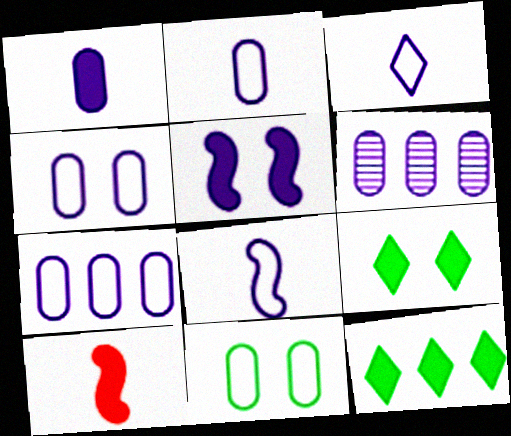[[1, 4, 6], 
[2, 3, 8], 
[2, 4, 7], 
[3, 5, 6]]